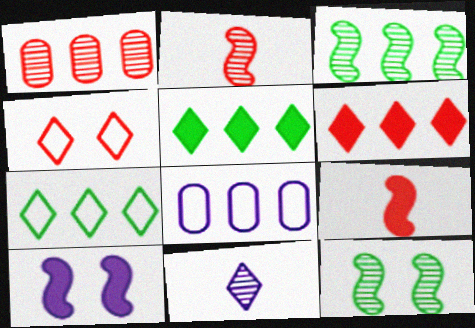[[1, 4, 9], 
[1, 11, 12], 
[3, 6, 8], 
[4, 5, 11], 
[8, 10, 11]]